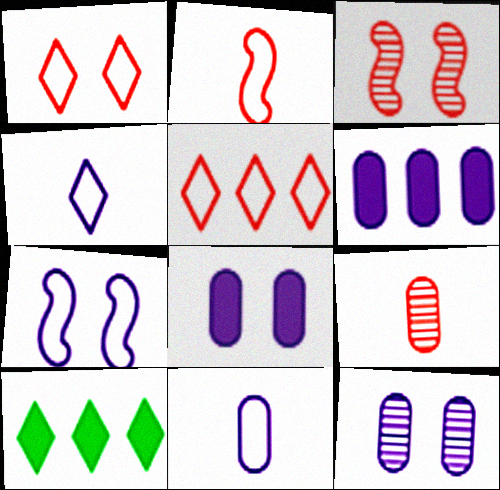[[2, 10, 12], 
[3, 10, 11], 
[6, 11, 12], 
[7, 9, 10]]